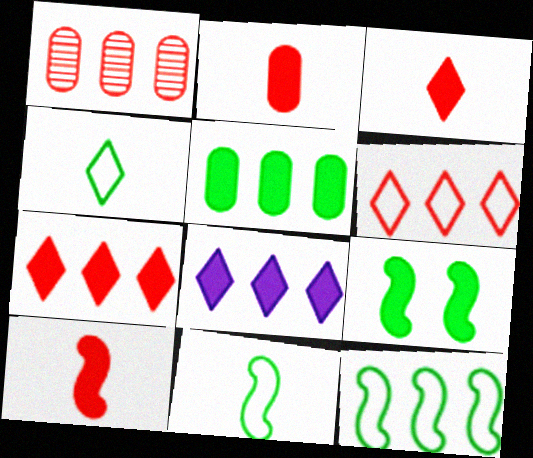[[1, 8, 12], 
[2, 3, 10], 
[2, 8, 9]]